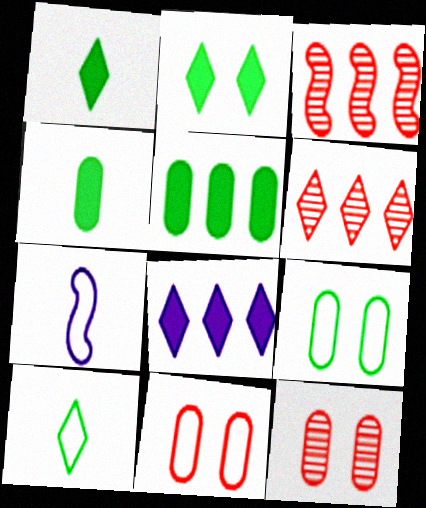[]